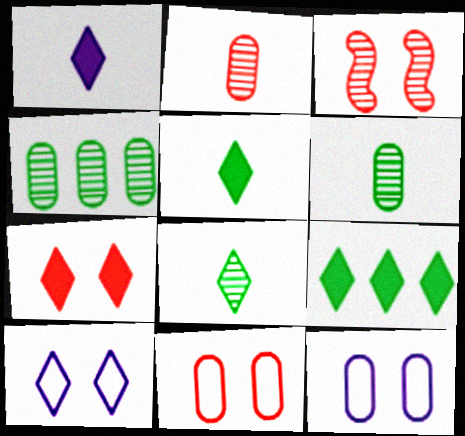[[1, 7, 9], 
[3, 7, 11]]